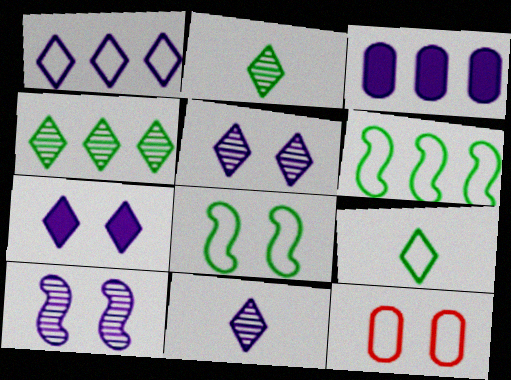[[1, 7, 11]]